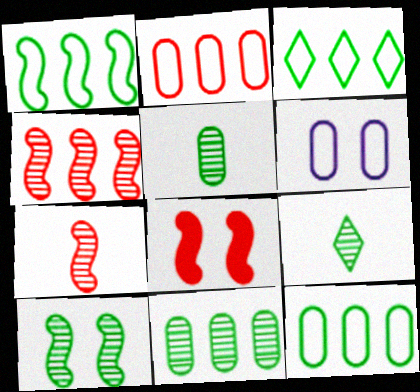[[1, 3, 12], 
[9, 10, 11]]